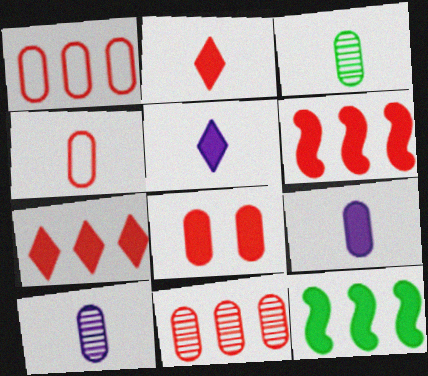[[2, 6, 8], 
[3, 4, 9], 
[4, 8, 11], 
[5, 8, 12]]